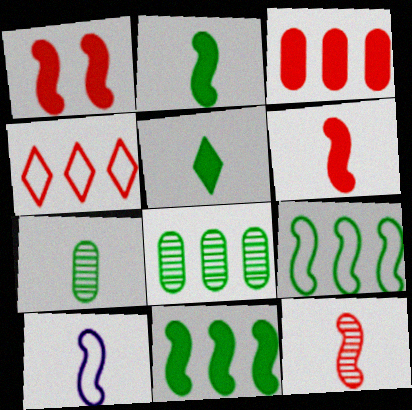[[2, 10, 12]]